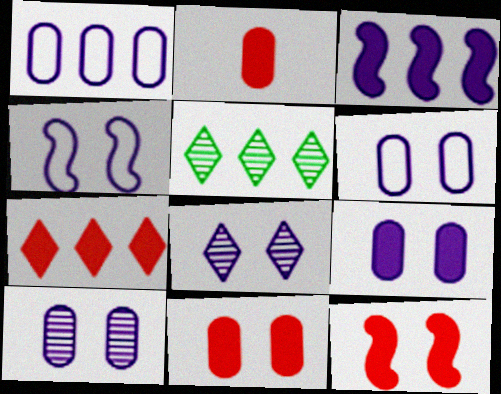[[2, 4, 5], 
[2, 7, 12], 
[4, 8, 9], 
[6, 9, 10]]